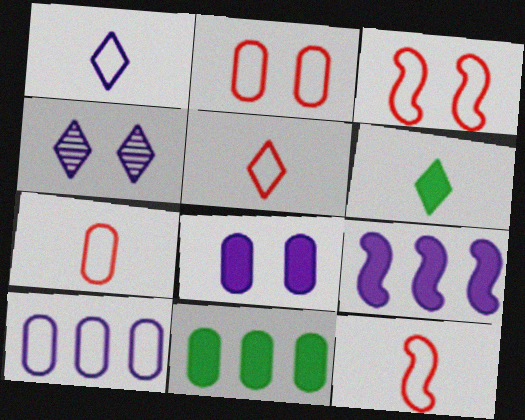[[4, 11, 12], 
[5, 7, 12]]